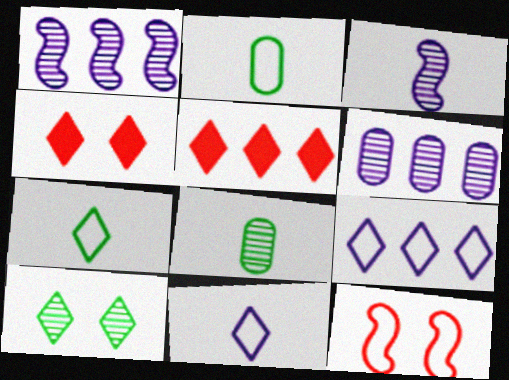[[1, 2, 4], 
[2, 9, 12], 
[5, 10, 11]]